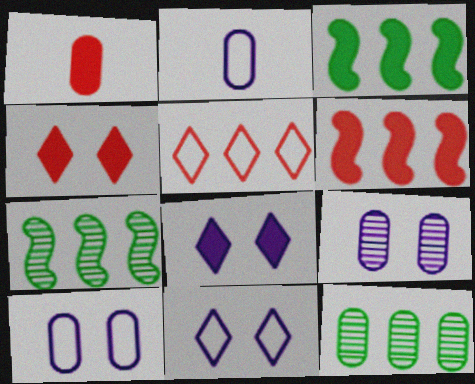[[1, 3, 8], 
[1, 4, 6], 
[1, 7, 11], 
[1, 10, 12], 
[2, 4, 7]]